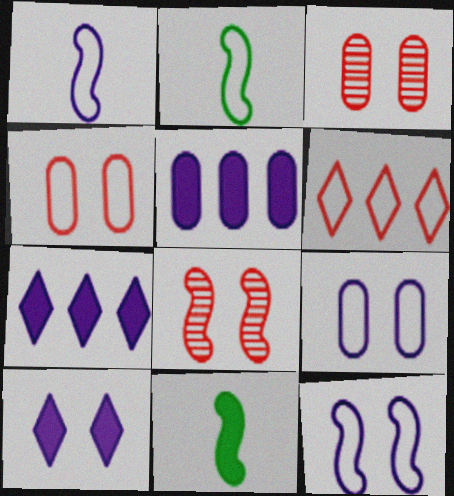[[2, 3, 7], 
[2, 6, 9]]